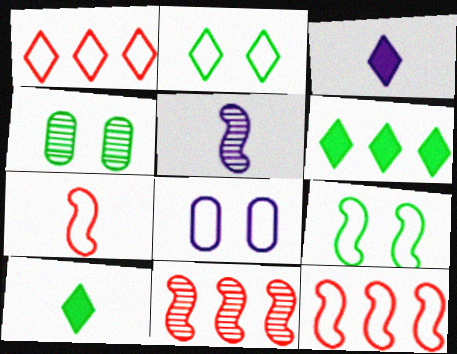[[3, 4, 12], 
[8, 10, 11]]